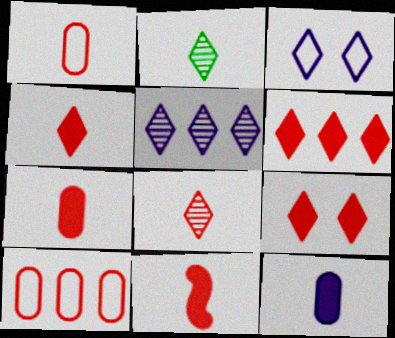[[1, 8, 11], 
[2, 3, 6], 
[4, 6, 9], 
[4, 7, 11]]